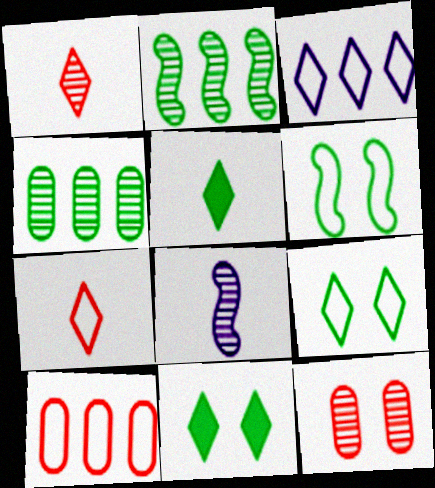[[1, 3, 11], 
[3, 7, 9], 
[4, 5, 6], 
[8, 10, 11]]